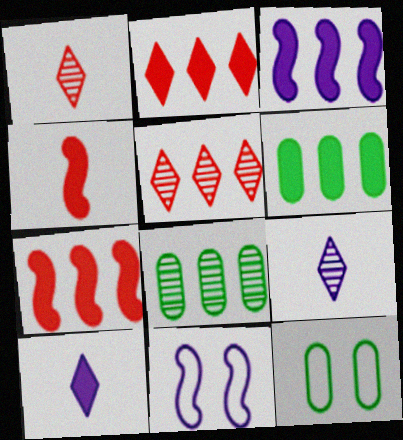[[1, 3, 12], 
[1, 6, 11], 
[2, 3, 6], 
[7, 9, 12]]